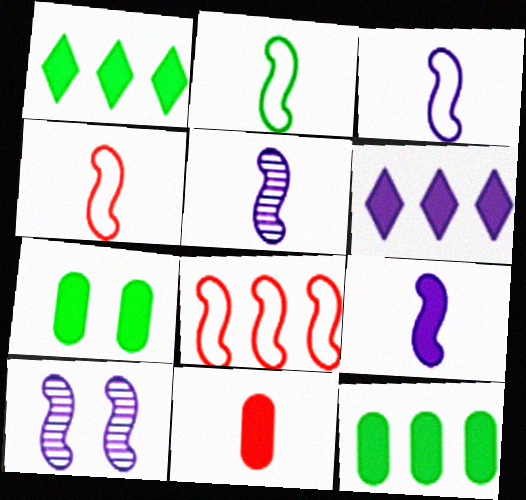[[2, 3, 4], 
[3, 5, 9]]